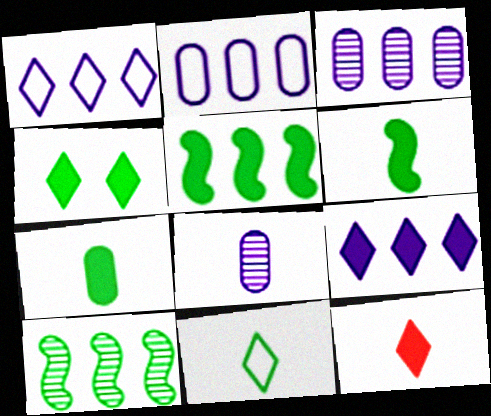[[4, 5, 7], 
[4, 9, 12]]